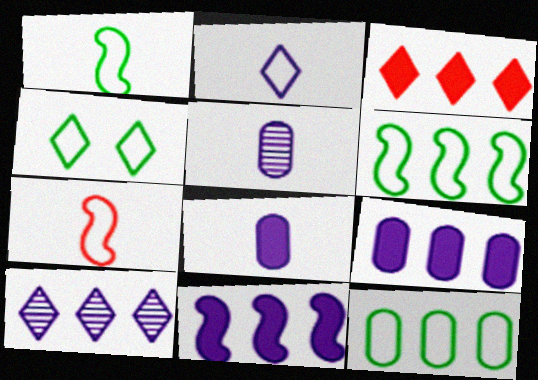[[1, 4, 12]]